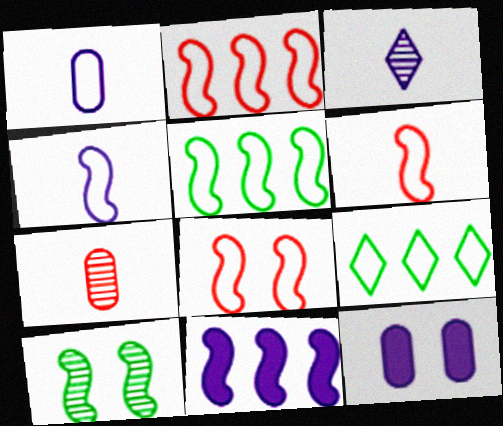[[1, 8, 9], 
[2, 6, 8], 
[4, 5, 8], 
[6, 10, 11]]